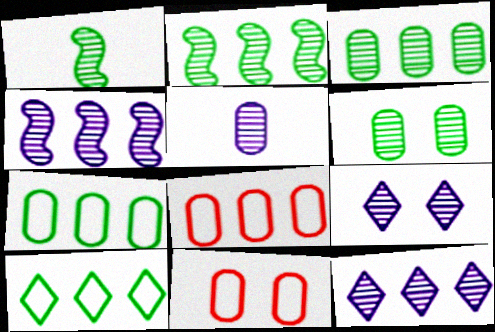[[4, 5, 9]]